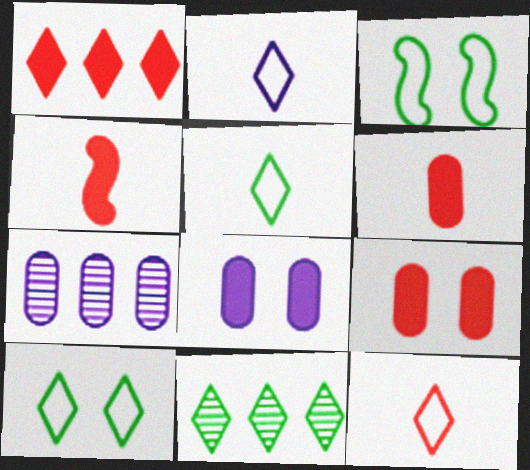[[1, 4, 9], 
[2, 5, 12], 
[4, 7, 10]]